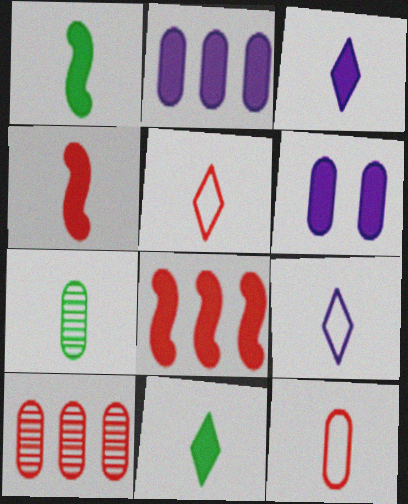[[4, 7, 9], 
[6, 8, 11]]